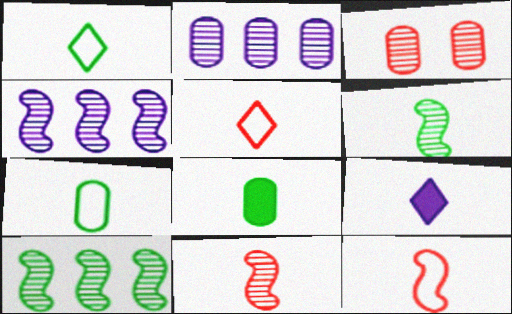[[1, 6, 8], 
[7, 9, 11]]